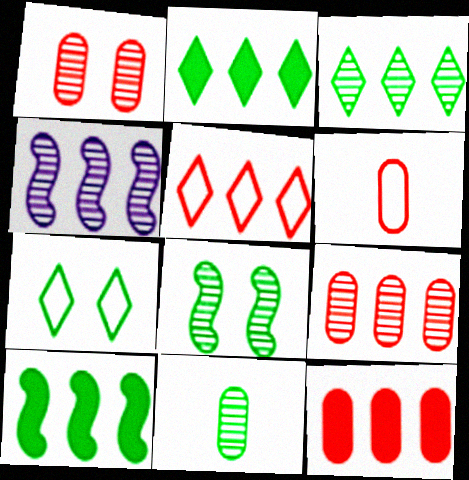[[1, 6, 12], 
[3, 4, 9], 
[3, 8, 11], 
[7, 10, 11]]